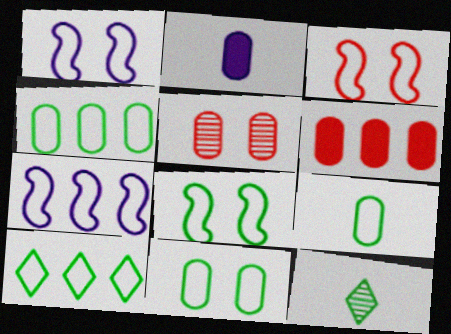[[1, 3, 8], 
[1, 6, 12], 
[2, 4, 5], 
[4, 9, 11], 
[8, 9, 10]]